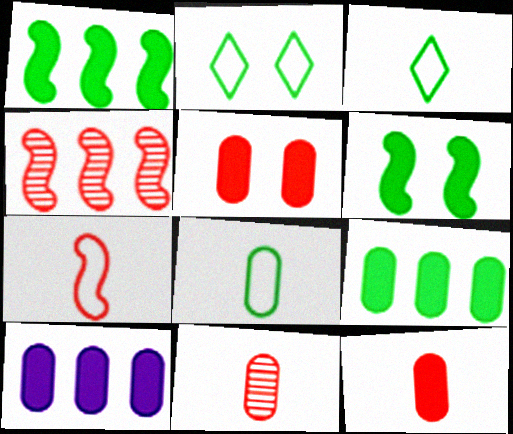[]